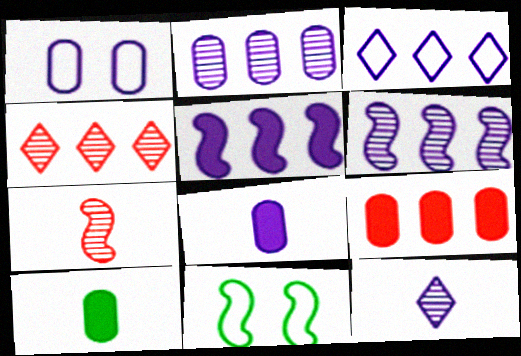[[1, 2, 8], 
[1, 5, 12], 
[2, 3, 5], 
[4, 8, 11], 
[5, 7, 11], 
[9, 11, 12]]